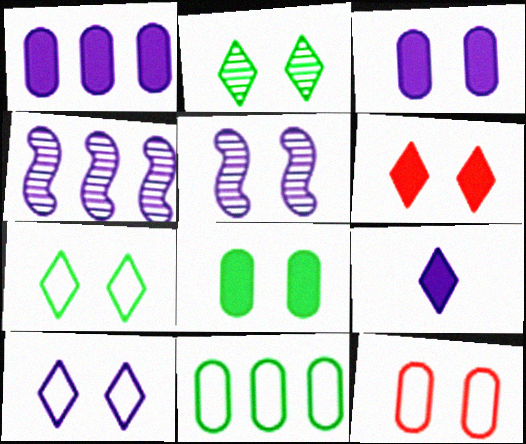[[2, 6, 10], 
[3, 5, 10]]